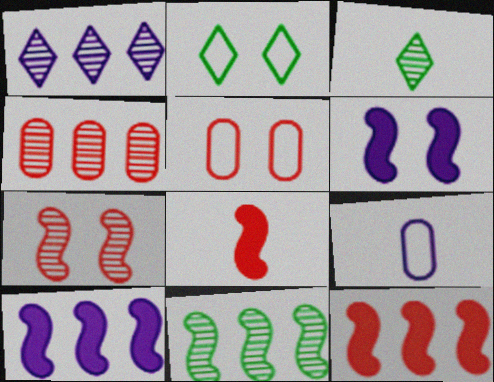[[1, 4, 11], 
[1, 6, 9], 
[3, 5, 10], 
[3, 8, 9]]